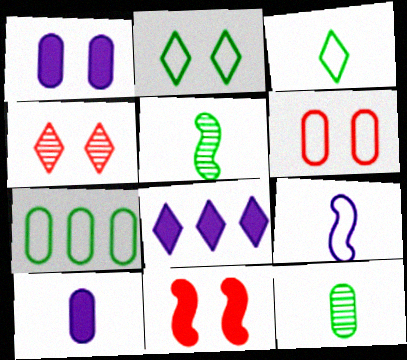[[3, 4, 8], 
[4, 6, 11], 
[5, 6, 8]]